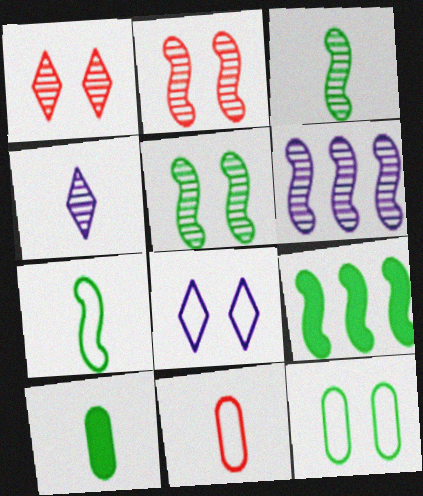[[2, 3, 6], 
[5, 7, 9]]